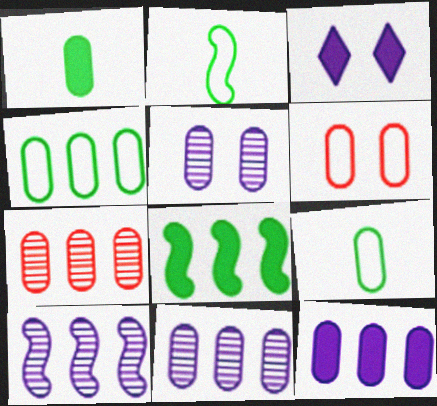[[1, 6, 11], 
[2, 3, 7], 
[4, 7, 12]]